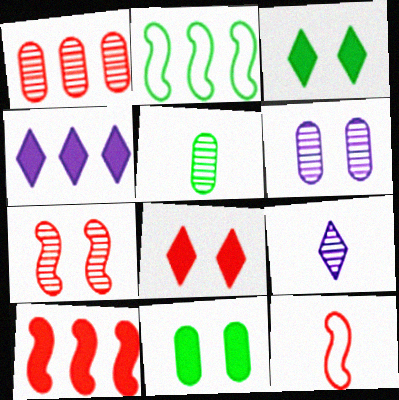[[1, 2, 4], 
[1, 5, 6], 
[1, 8, 12], 
[2, 3, 5], 
[7, 10, 12]]